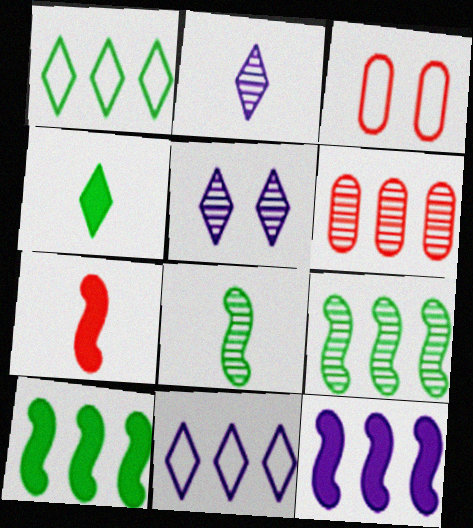[[1, 6, 12], 
[2, 3, 10], 
[5, 6, 8], 
[6, 10, 11]]